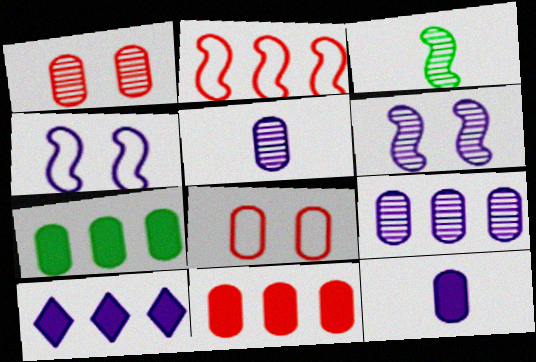[[3, 8, 10], 
[4, 5, 10], 
[5, 7, 8]]